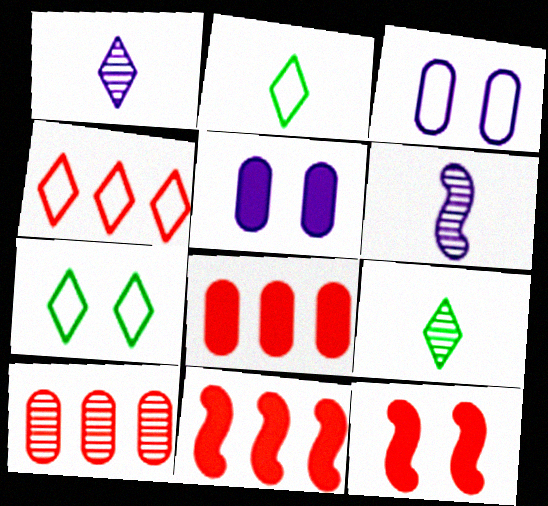[[3, 9, 11], 
[4, 10, 11], 
[6, 7, 8]]